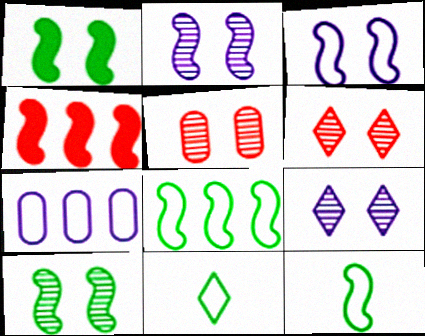[[2, 4, 12], 
[5, 9, 10]]